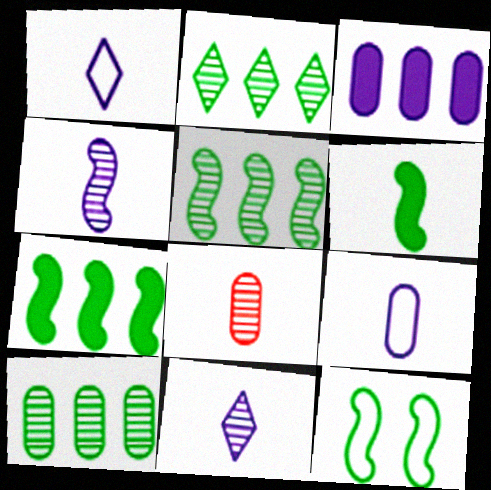[[1, 6, 8], 
[2, 5, 10], 
[5, 6, 12]]